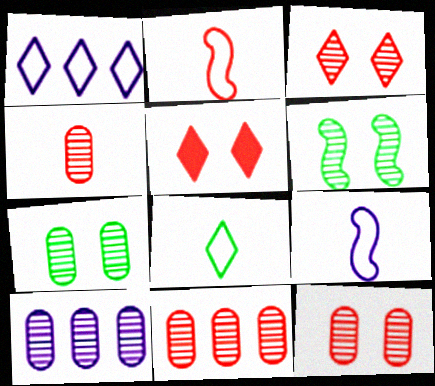[[2, 5, 11], 
[4, 7, 10], 
[4, 11, 12]]